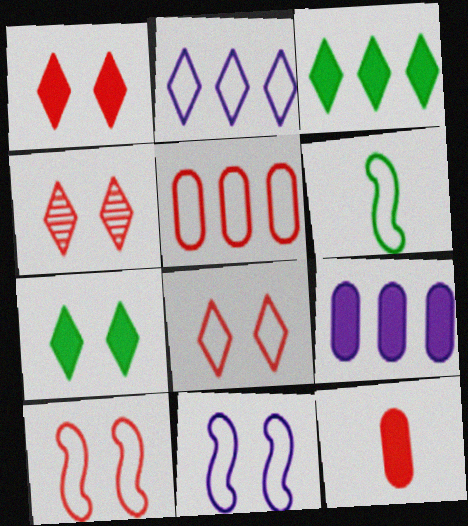[[1, 4, 8], 
[4, 6, 9]]